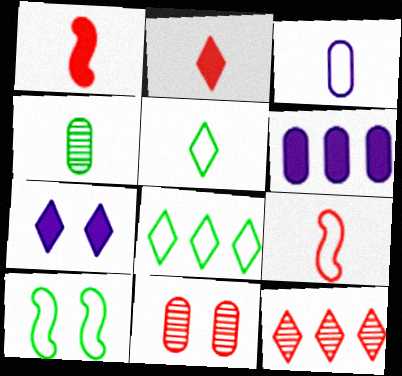[[3, 5, 9], 
[5, 7, 12], 
[7, 10, 11]]